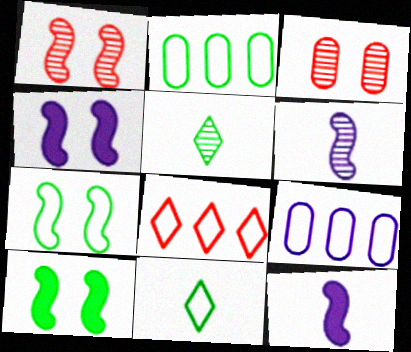[[1, 4, 7], 
[2, 5, 10], 
[2, 7, 11]]